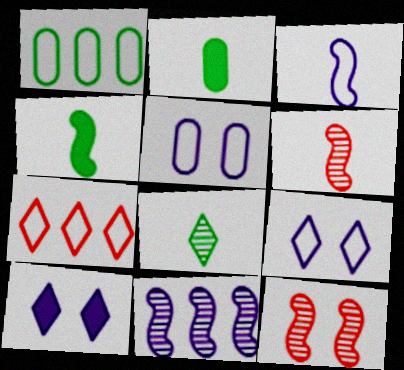[[1, 6, 10], 
[3, 4, 6], 
[7, 8, 10]]